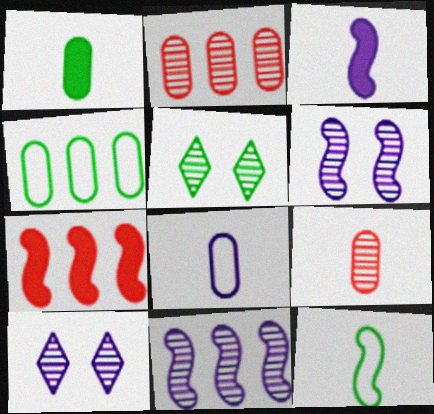[[1, 8, 9], 
[5, 7, 8], 
[5, 9, 11], 
[6, 7, 12]]